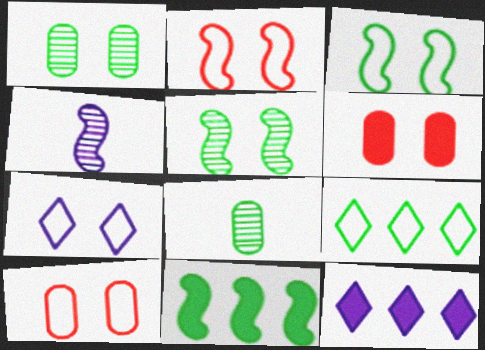[[2, 4, 11], 
[2, 8, 12], 
[3, 7, 10], 
[4, 6, 9], 
[5, 6, 7]]